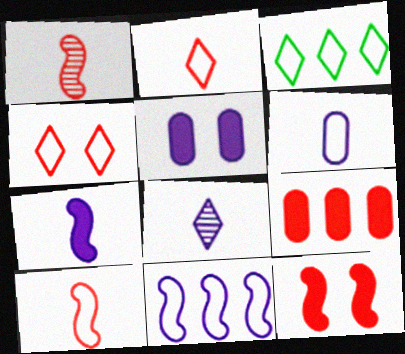[[1, 3, 5], 
[1, 4, 9], 
[5, 8, 11], 
[6, 7, 8]]